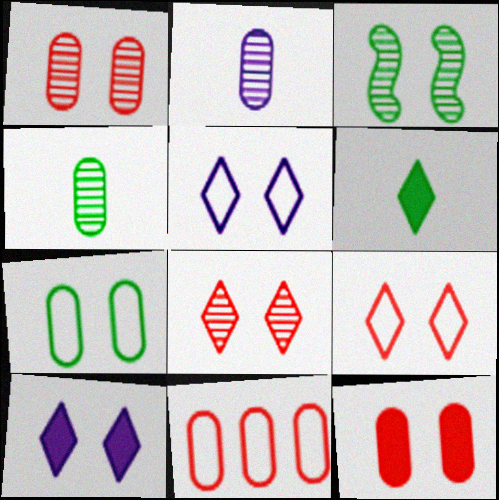[[3, 5, 12]]